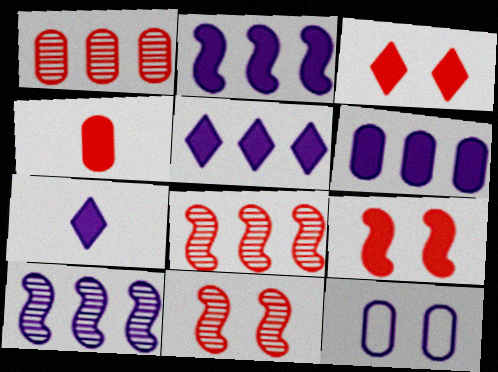[[2, 5, 6], 
[7, 10, 12]]